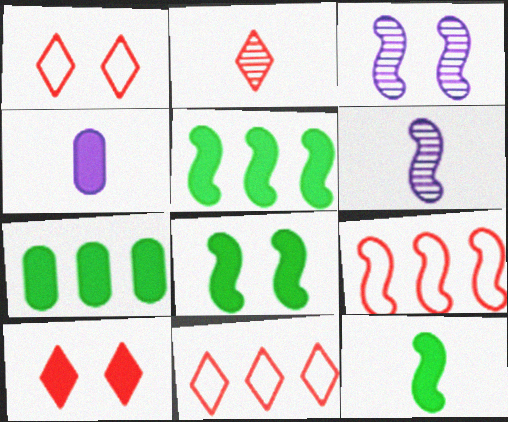[[1, 6, 7], 
[2, 10, 11], 
[3, 9, 12], 
[4, 5, 10], 
[5, 8, 12], 
[6, 8, 9]]